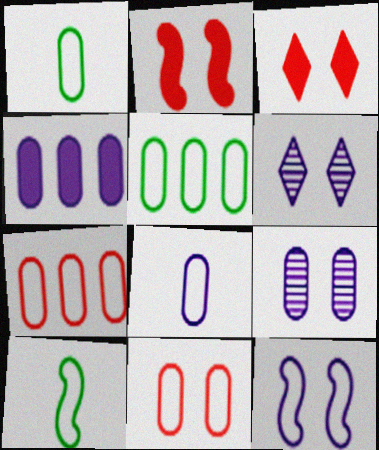[[4, 8, 9], 
[5, 8, 11]]